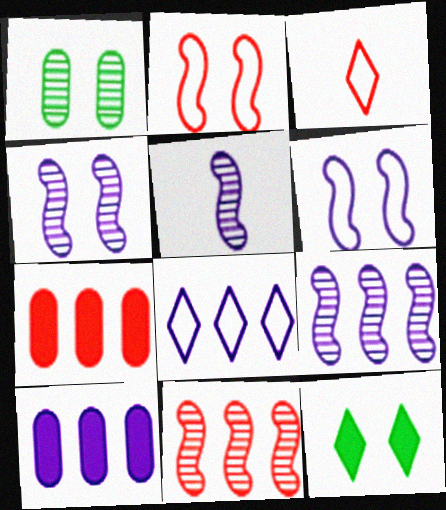[[4, 5, 9], 
[8, 9, 10]]